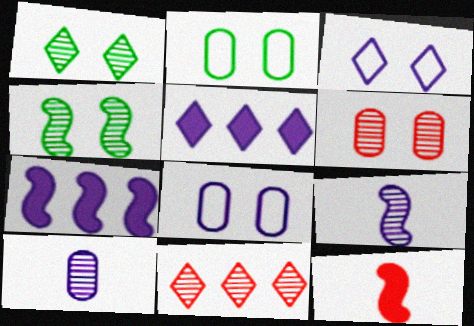[[3, 7, 10], 
[4, 10, 11], 
[5, 8, 9]]